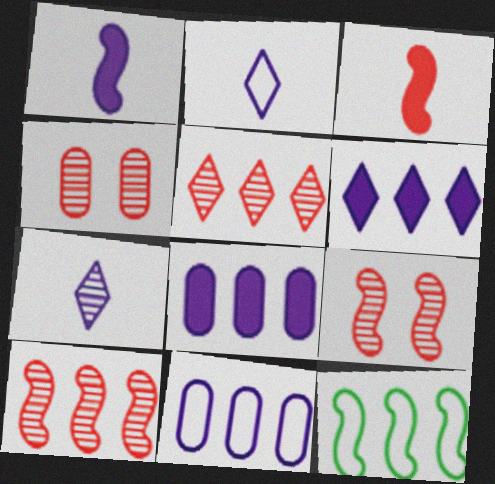[[1, 9, 12], 
[5, 8, 12]]